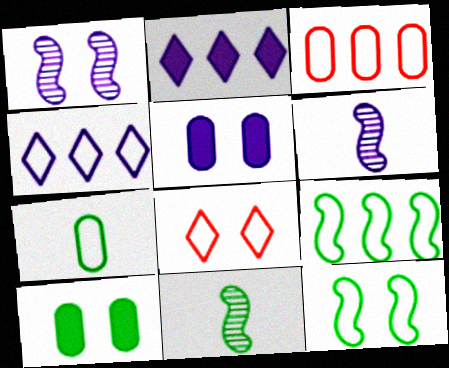[[1, 8, 10], 
[3, 4, 9], 
[4, 5, 6]]